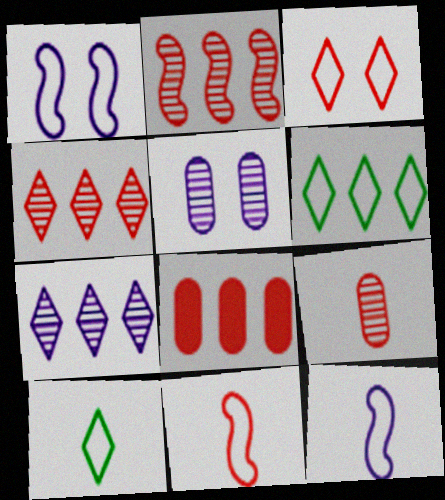[]